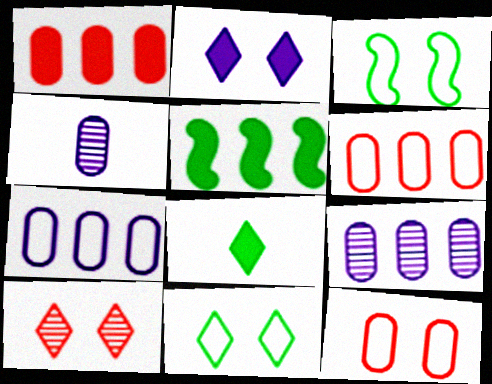[[2, 10, 11]]